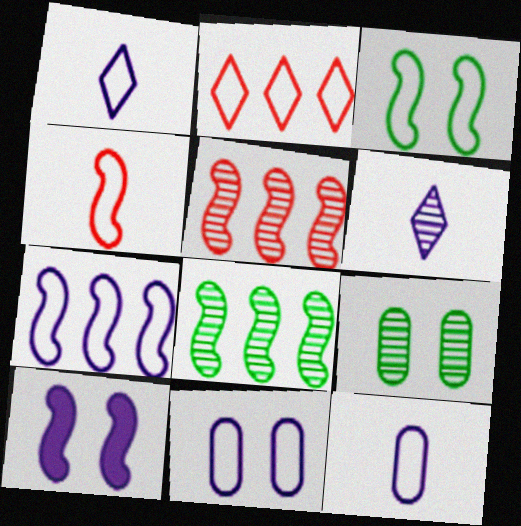[[1, 7, 11], 
[2, 3, 12], 
[3, 4, 7], 
[4, 8, 10], 
[5, 6, 9]]